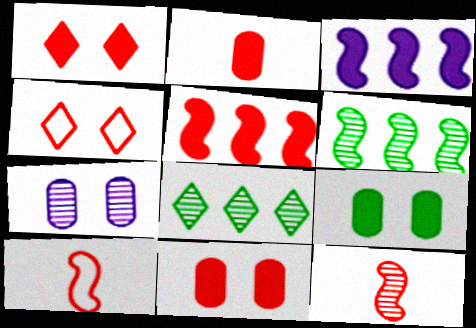[[1, 2, 5], 
[7, 8, 12]]